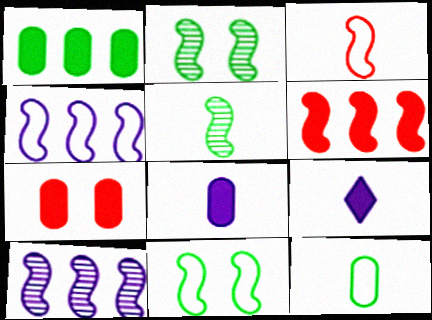[[1, 7, 8], 
[3, 4, 11]]